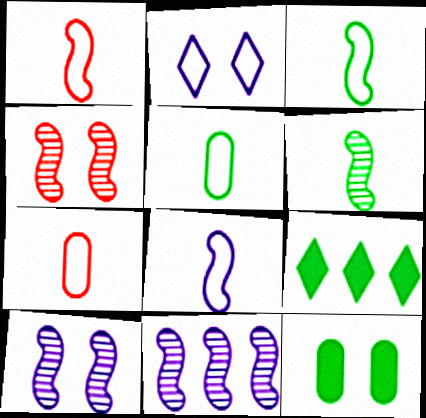[[1, 3, 8], 
[2, 4, 12], 
[4, 6, 11], 
[7, 9, 10]]